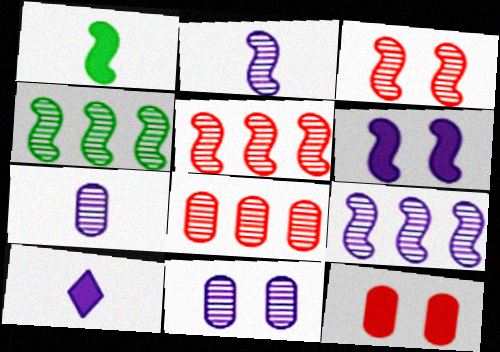[[2, 3, 4], 
[4, 5, 9]]